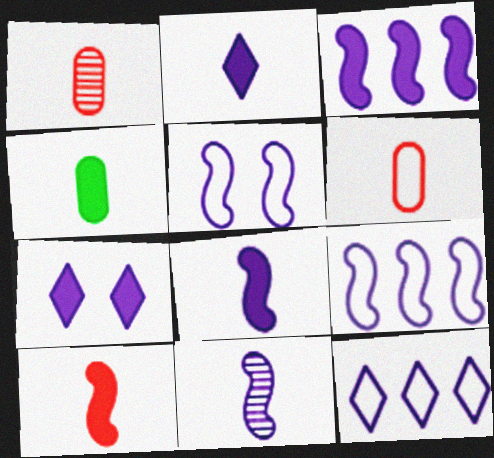[[2, 4, 10], 
[3, 5, 11]]